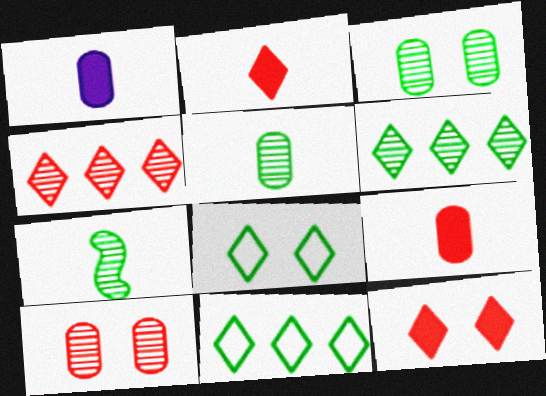[[3, 6, 7]]